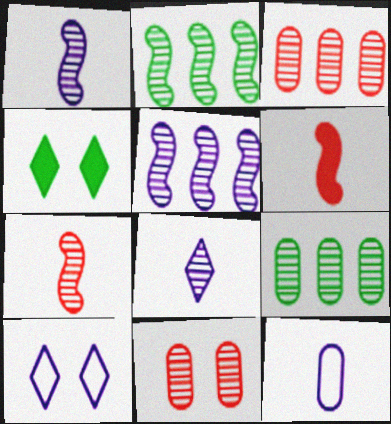[[2, 8, 11], 
[6, 9, 10]]